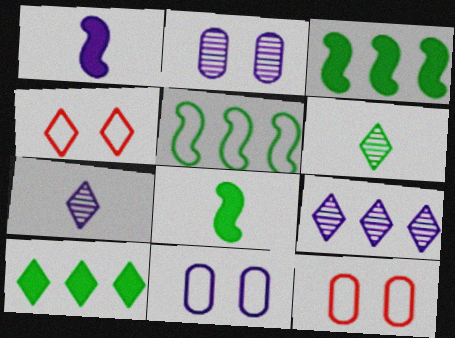[[1, 9, 11], 
[3, 7, 12], 
[4, 7, 10], 
[8, 9, 12]]